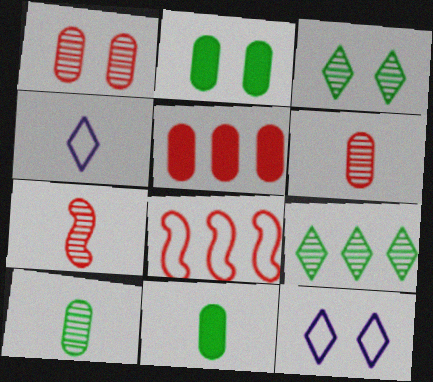[[4, 7, 11]]